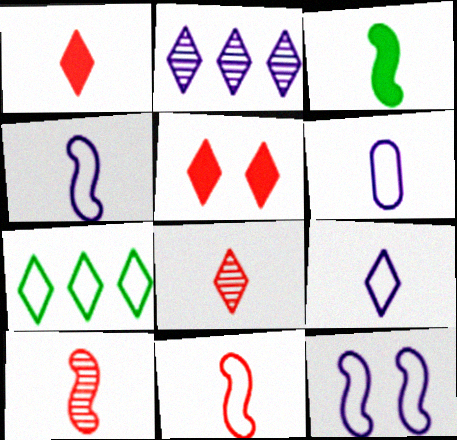[[3, 4, 10], 
[3, 6, 8], 
[4, 6, 9]]